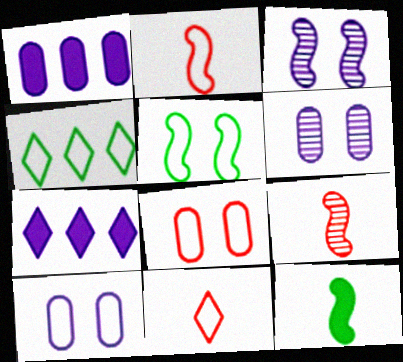[[2, 4, 10]]